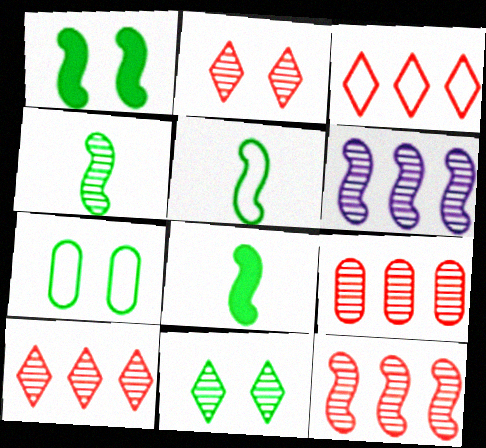[[1, 7, 11], 
[4, 5, 8], 
[9, 10, 12]]